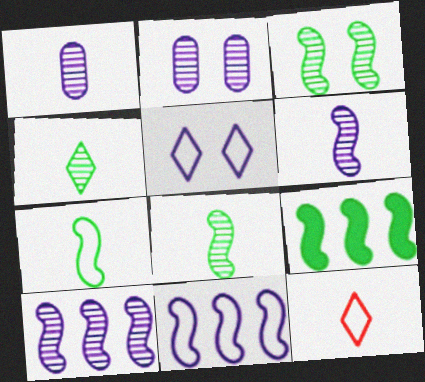[[2, 9, 12], 
[3, 7, 9]]